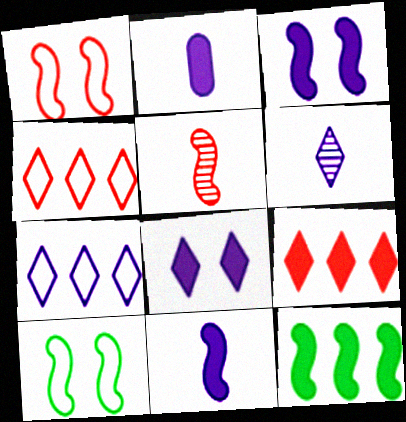[[6, 7, 8]]